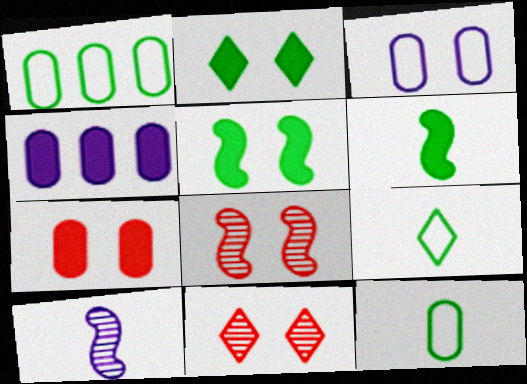[[2, 3, 8], 
[3, 5, 11], 
[4, 8, 9]]